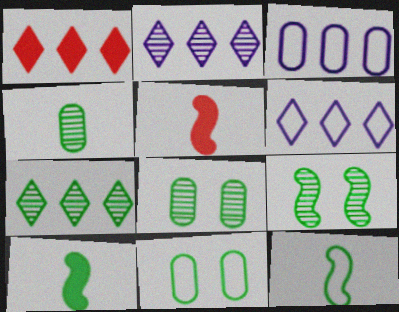[[1, 6, 7], 
[2, 5, 11], 
[4, 7, 9], 
[5, 6, 8], 
[7, 10, 11]]